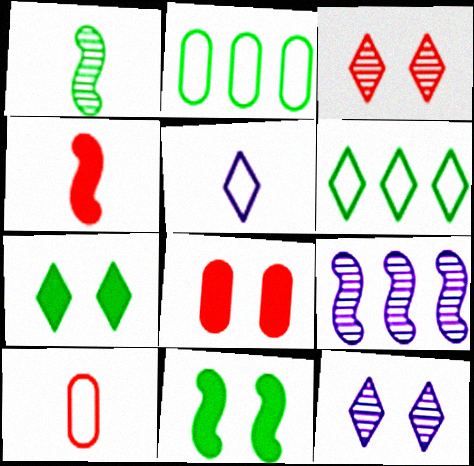[[1, 2, 7], 
[2, 4, 12], 
[7, 9, 10]]